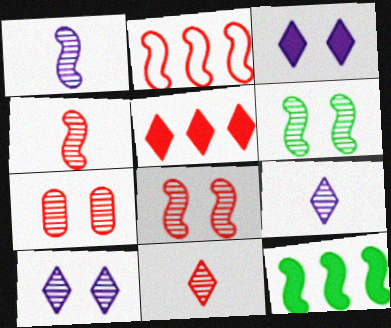[[6, 7, 10]]